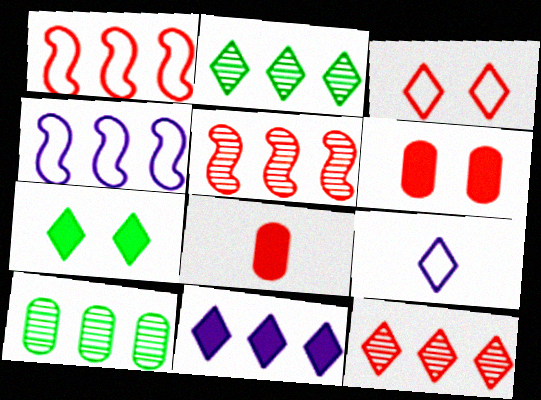[[1, 10, 11], 
[3, 5, 8], 
[7, 9, 12]]